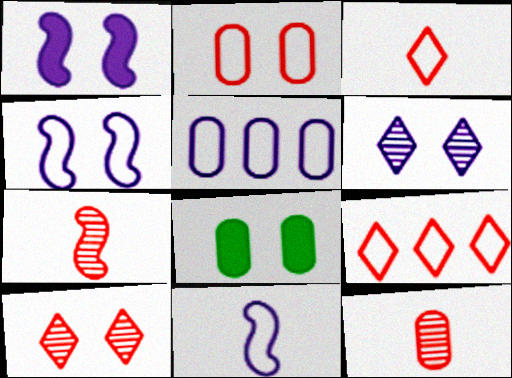[[4, 8, 10], 
[5, 8, 12]]